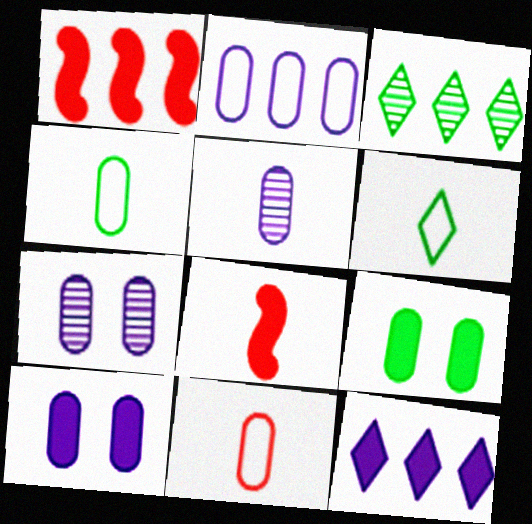[[1, 2, 3], 
[1, 6, 7], 
[2, 5, 10], 
[5, 6, 8], 
[8, 9, 12]]